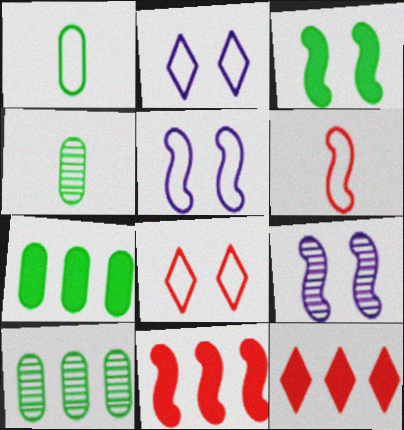[[1, 9, 12], 
[2, 4, 11], 
[4, 5, 12]]